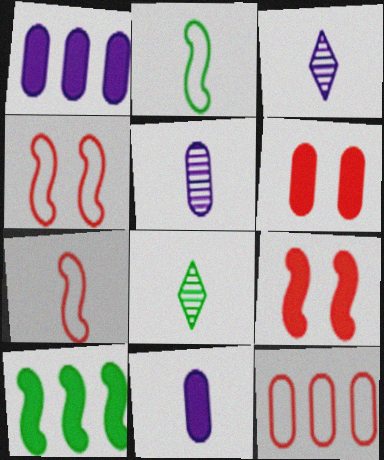[[1, 4, 8], 
[7, 8, 11]]